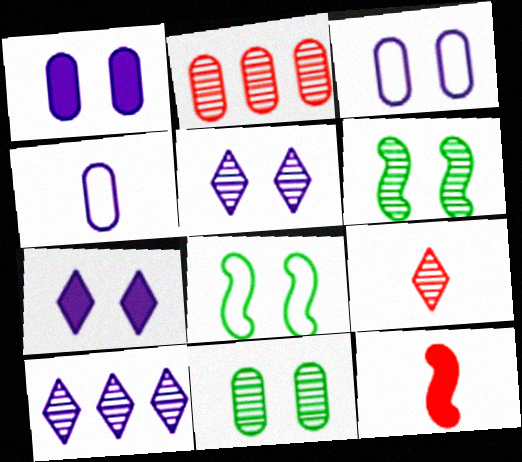[]